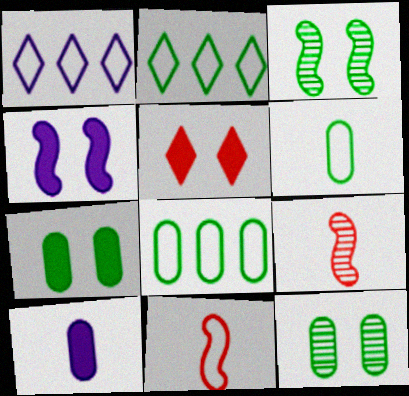[[1, 7, 9], 
[4, 5, 7]]